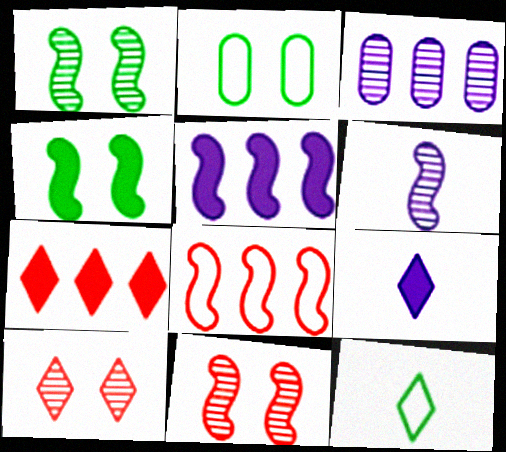[[2, 6, 7], 
[4, 6, 8]]